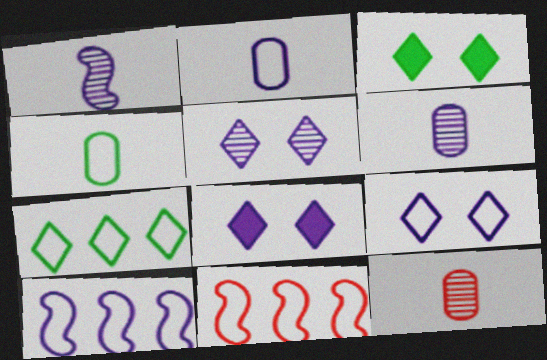[[2, 9, 10], 
[3, 6, 11], 
[3, 10, 12], 
[4, 9, 11], 
[5, 8, 9], 
[6, 8, 10]]